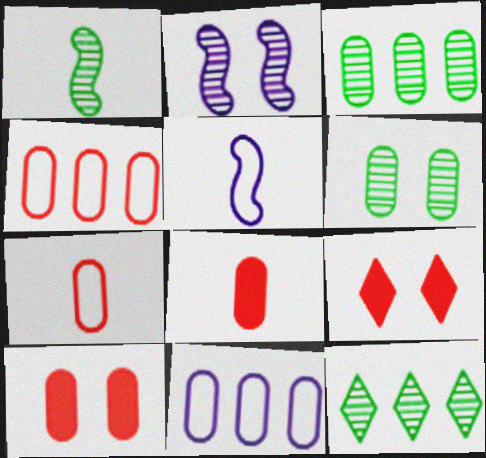[[1, 6, 12], 
[1, 9, 11], 
[3, 5, 9], 
[5, 10, 12], 
[6, 8, 11]]